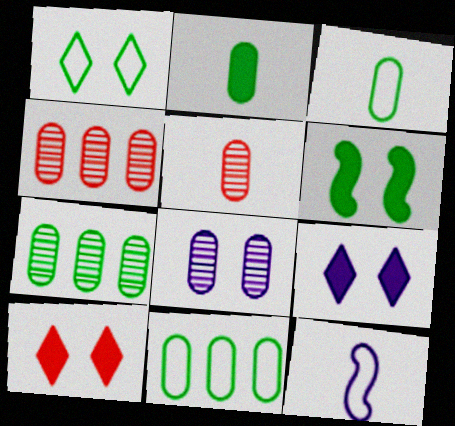[[5, 7, 8], 
[7, 10, 12]]